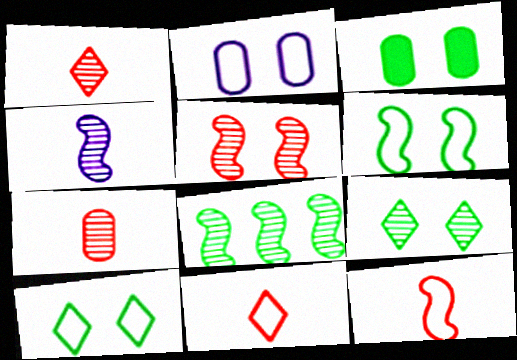[[3, 6, 9], 
[4, 5, 8]]